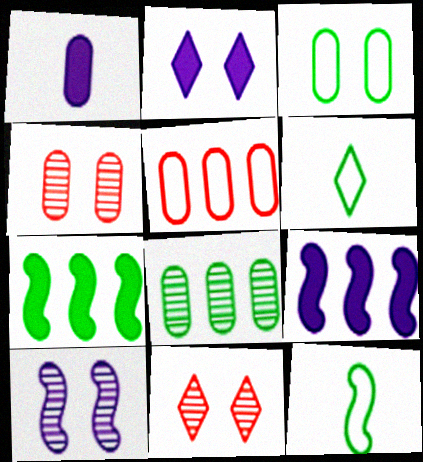[[1, 2, 9], 
[4, 6, 9]]